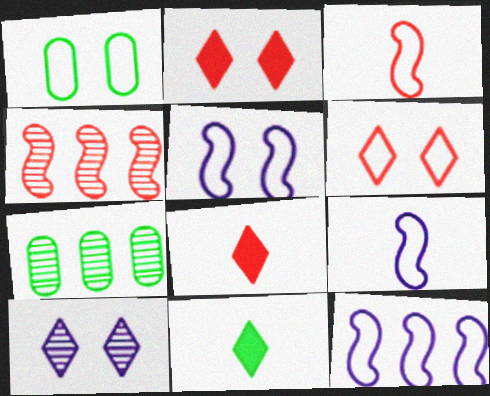[[1, 5, 6], 
[2, 7, 9], 
[5, 7, 8], 
[5, 9, 12]]